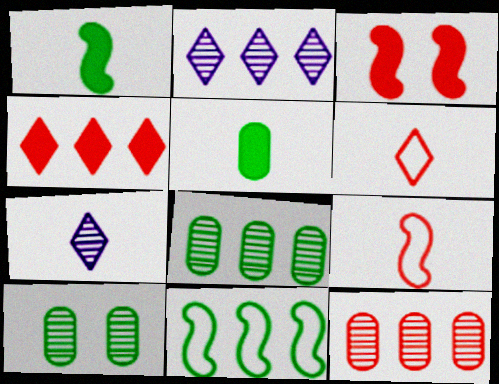[[3, 6, 12], 
[5, 7, 9]]